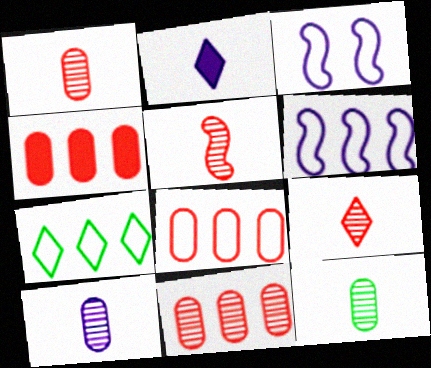[[1, 5, 9], 
[1, 10, 12], 
[4, 8, 11], 
[6, 7, 8]]